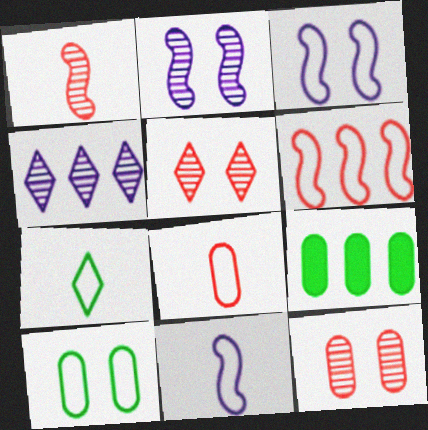[[4, 6, 9], 
[5, 9, 11], 
[7, 8, 11]]